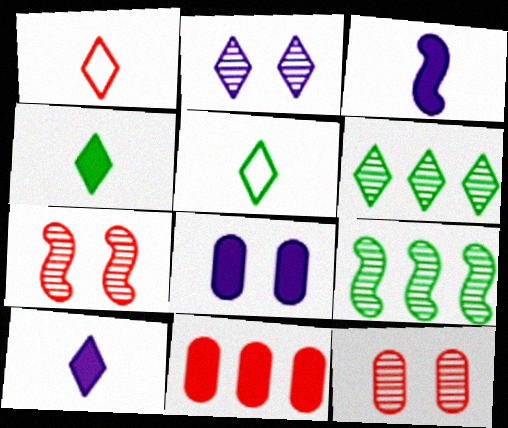[[1, 7, 11], 
[1, 8, 9]]